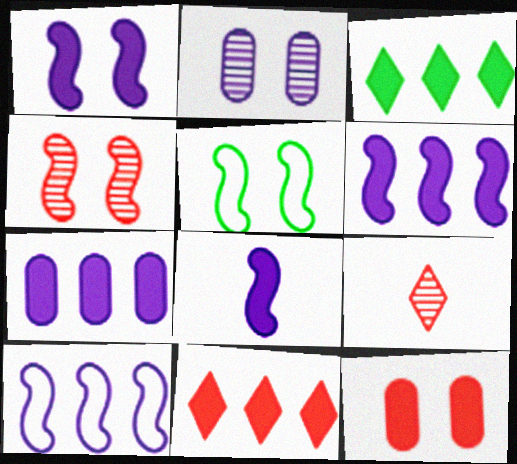[[1, 4, 5], 
[1, 6, 8], 
[3, 8, 12], 
[5, 7, 9]]